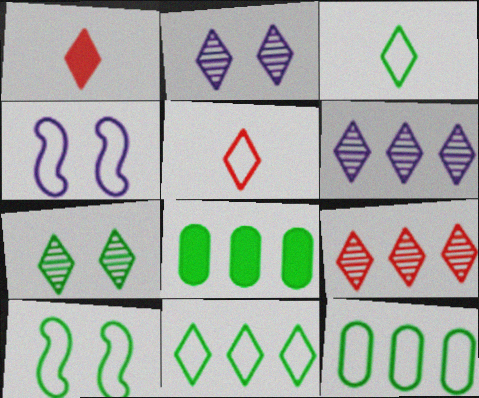[[1, 2, 11], 
[3, 10, 12], 
[4, 5, 12]]